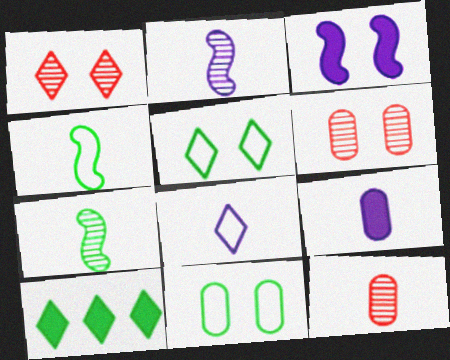[[1, 3, 11], 
[1, 8, 10], 
[2, 8, 9], 
[3, 5, 6], 
[7, 10, 11]]